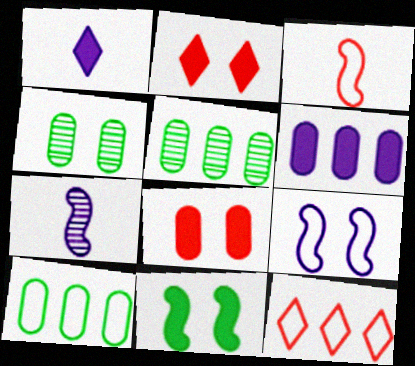[[2, 4, 9], 
[2, 7, 10]]